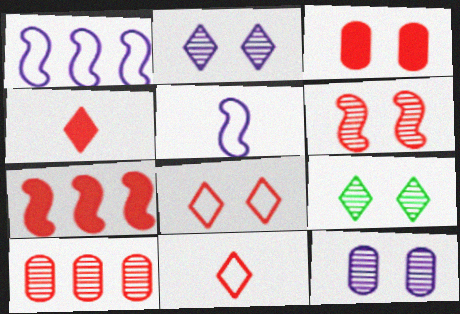[[3, 4, 7], 
[3, 6, 8], 
[6, 9, 12]]